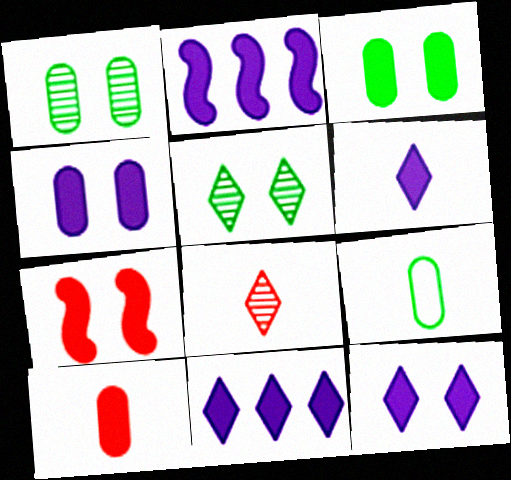[[2, 4, 6], 
[3, 7, 12], 
[6, 11, 12]]